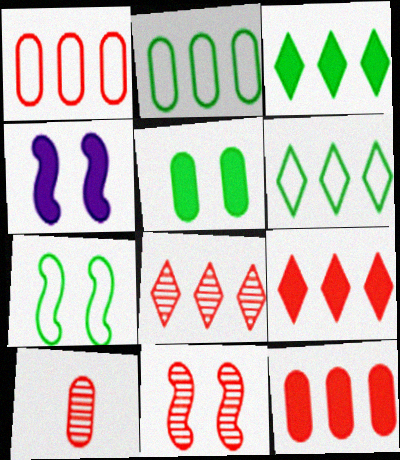[[4, 6, 10], 
[4, 7, 11], 
[8, 10, 11]]